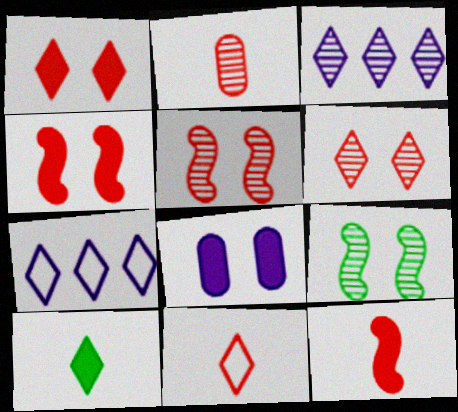[[2, 3, 9], 
[2, 11, 12], 
[6, 7, 10]]